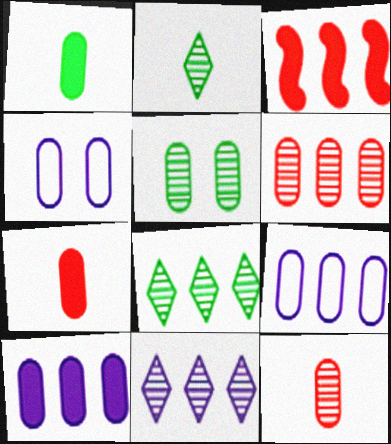[[1, 4, 6], 
[2, 3, 4], 
[3, 8, 9], 
[5, 7, 9]]